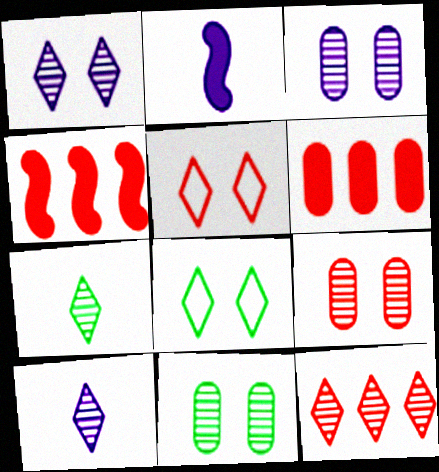[[1, 7, 12], 
[3, 9, 11]]